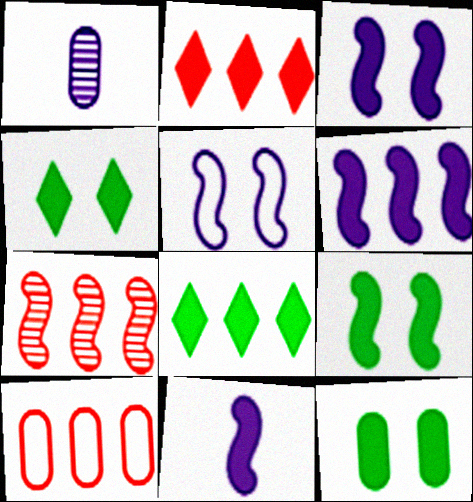[[1, 10, 12], 
[2, 7, 10], 
[2, 11, 12], 
[3, 6, 11], 
[4, 9, 12]]